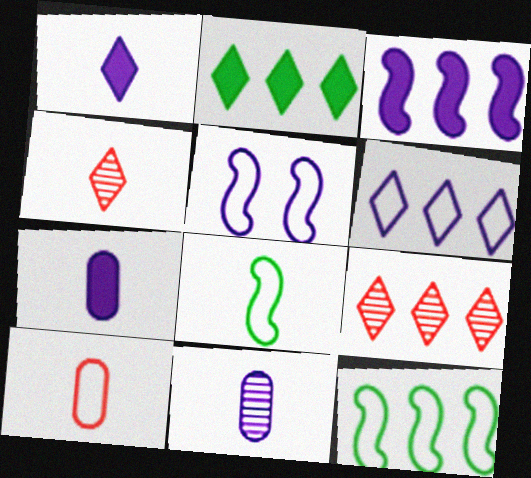[[2, 6, 9], 
[4, 7, 8]]